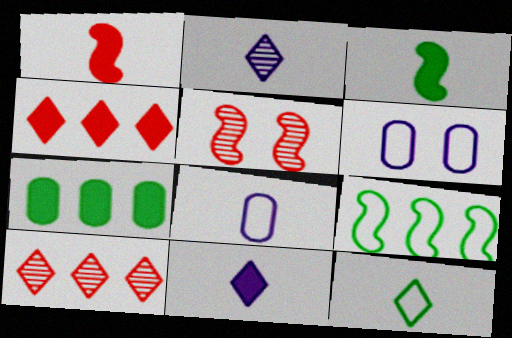[[3, 6, 10]]